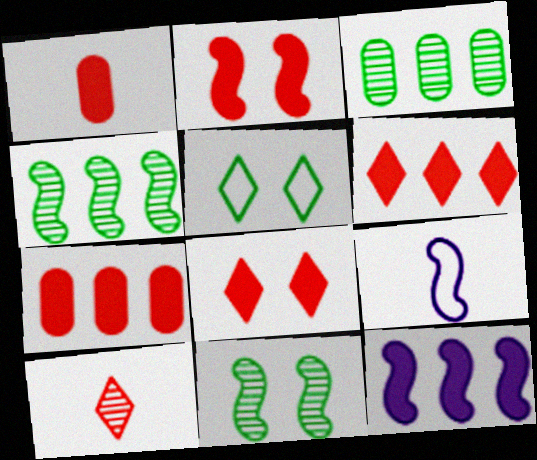[[1, 2, 6], 
[2, 4, 9], 
[3, 8, 9]]